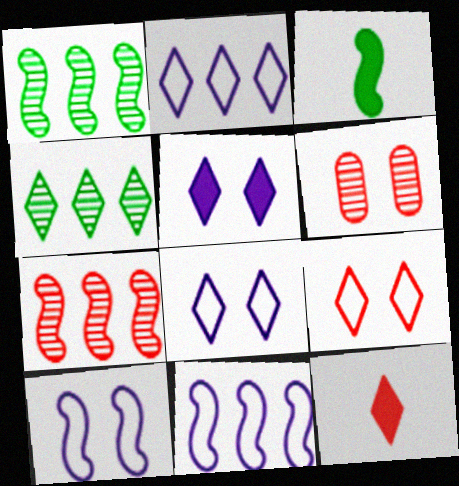[[2, 3, 6], 
[3, 7, 10], 
[4, 8, 12]]